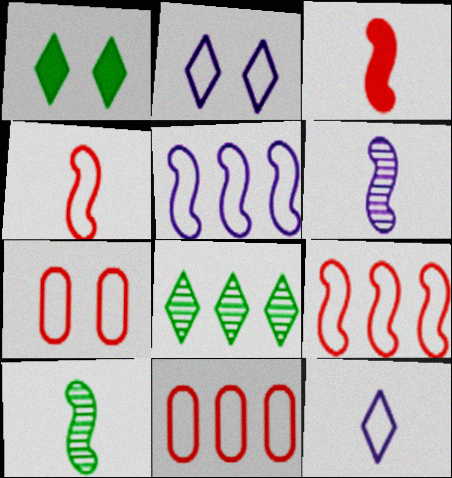[[1, 6, 11]]